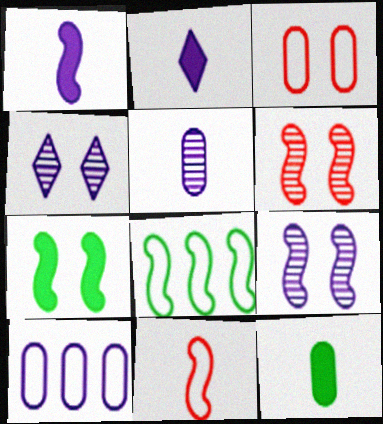[[1, 4, 10], 
[1, 6, 8], 
[2, 9, 10], 
[3, 4, 7]]